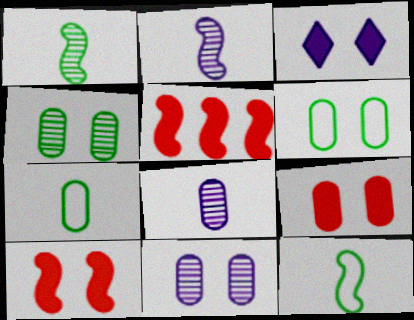[[6, 9, 11]]